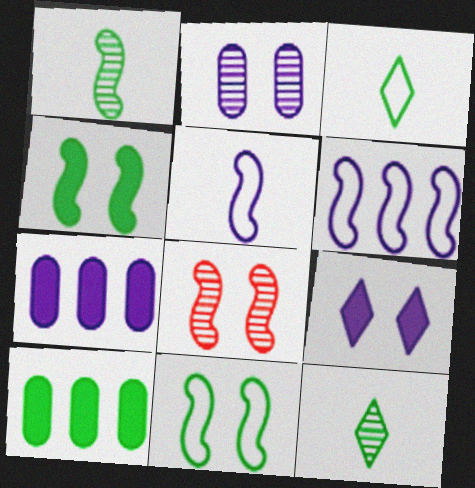[[3, 7, 8], 
[10, 11, 12]]